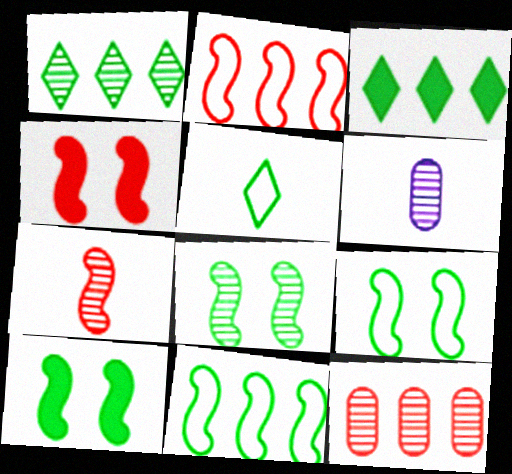[[2, 4, 7], 
[8, 9, 10]]